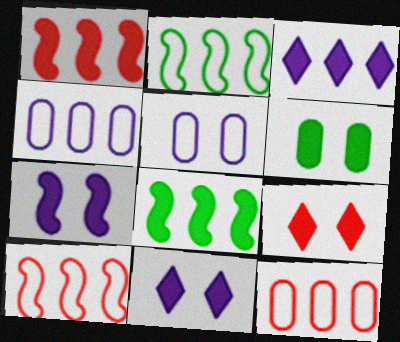[[6, 7, 9]]